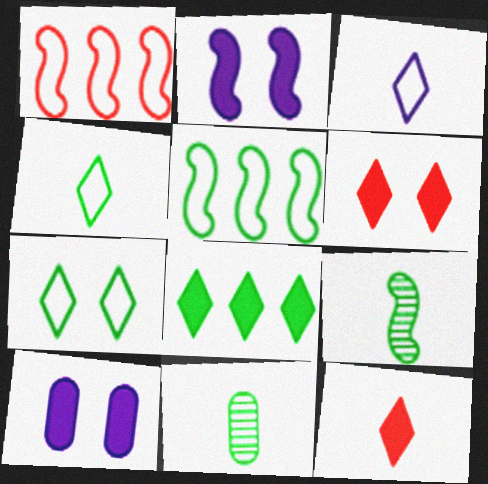[[1, 2, 9]]